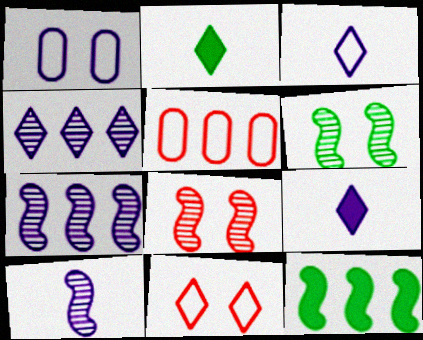[[1, 7, 9], 
[2, 4, 11], 
[4, 5, 12], 
[5, 6, 9]]